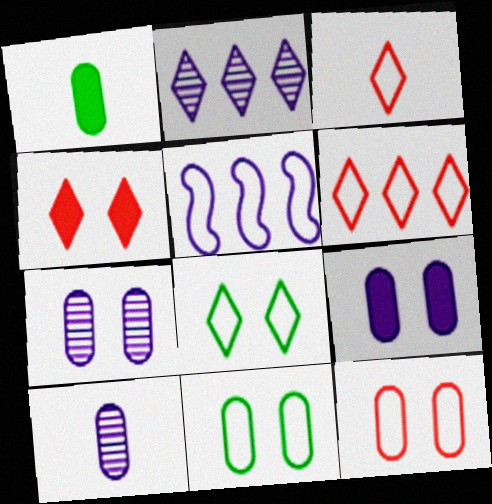[[3, 5, 11]]